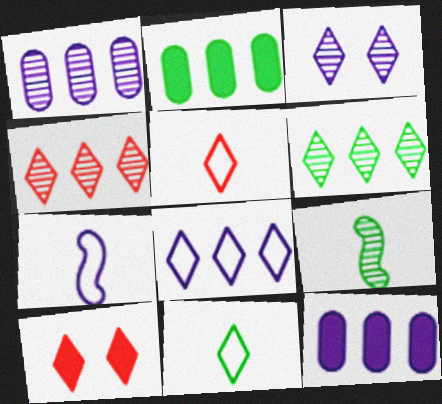[[3, 7, 12], 
[4, 5, 10]]